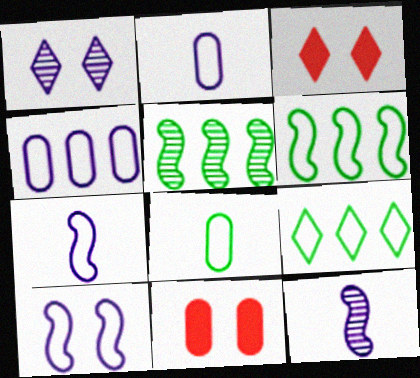[[2, 3, 5], 
[9, 11, 12]]